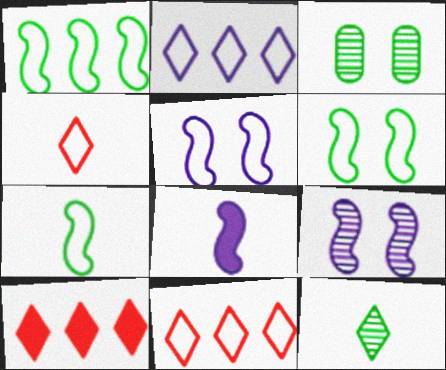[[1, 6, 7], 
[3, 8, 11]]